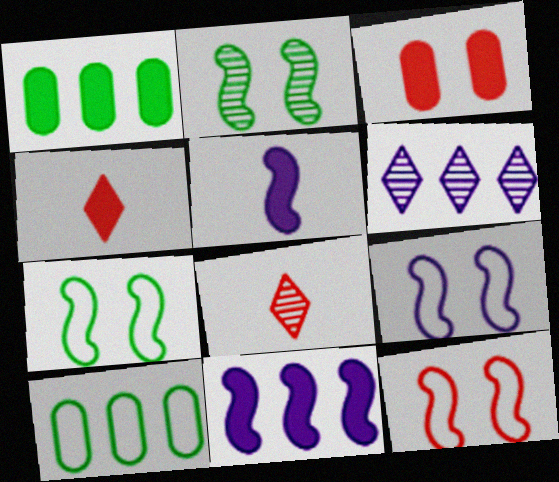[[1, 8, 9], 
[7, 9, 12]]